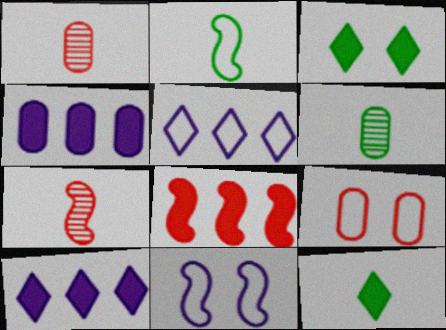[[2, 5, 9], 
[2, 6, 12], 
[4, 6, 9]]